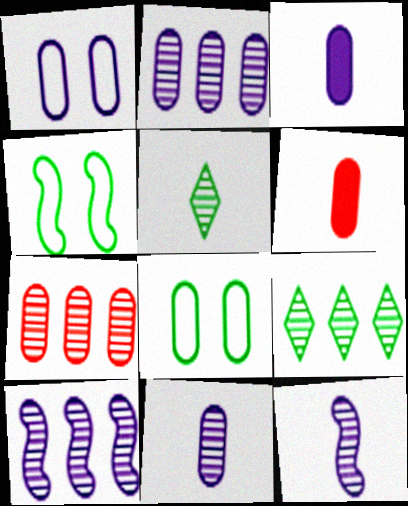[[1, 2, 3], 
[2, 6, 8], 
[3, 7, 8], 
[7, 9, 10]]